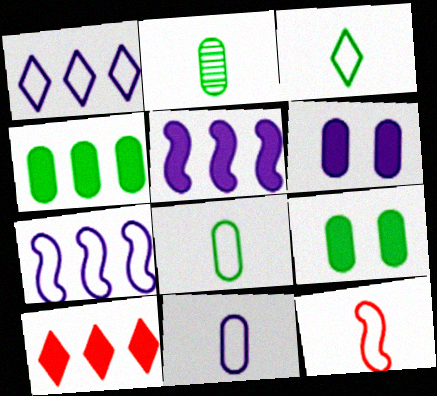[[3, 11, 12], 
[4, 5, 10]]